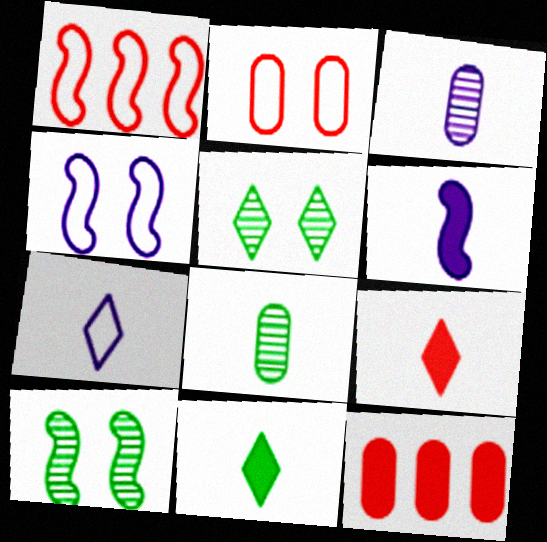[[1, 6, 10], 
[3, 6, 7], 
[7, 10, 12]]